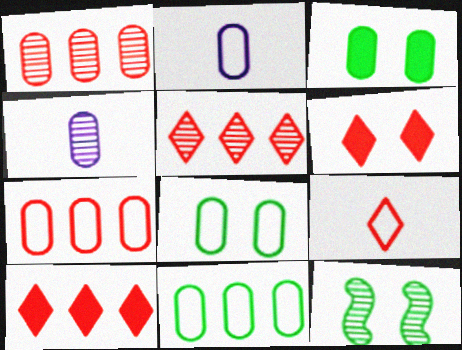[[1, 2, 3], 
[2, 7, 8], 
[2, 10, 12], 
[3, 4, 7], 
[4, 5, 12], 
[5, 6, 9]]